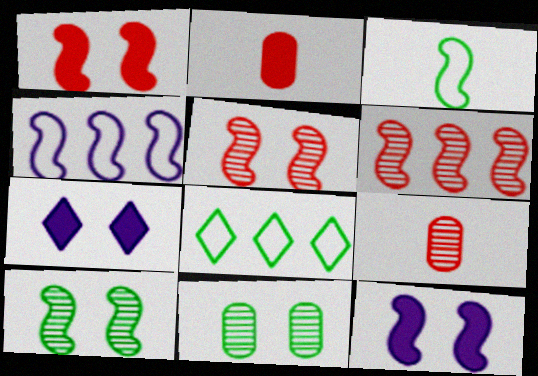[[3, 6, 12], 
[8, 9, 12]]